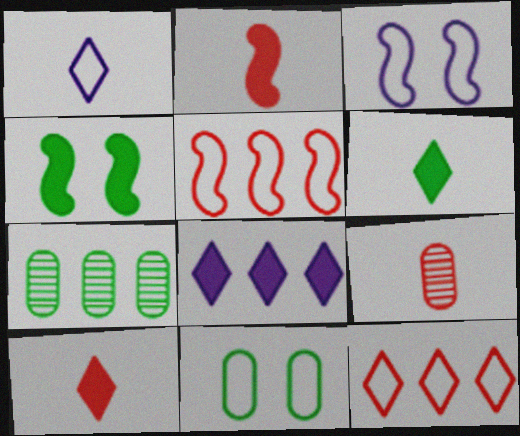[[1, 5, 11], 
[3, 7, 10], 
[5, 7, 8]]